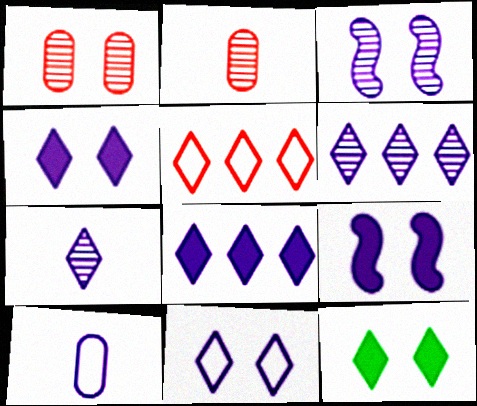[[3, 8, 10], 
[5, 7, 12], 
[6, 9, 10], 
[7, 8, 11]]